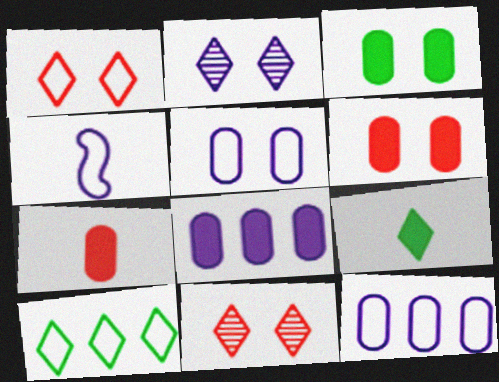[[2, 4, 8], 
[3, 7, 8]]